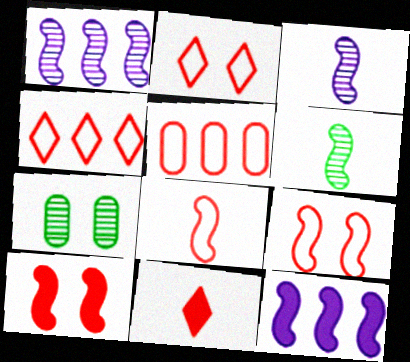[[2, 5, 8], 
[6, 9, 12]]